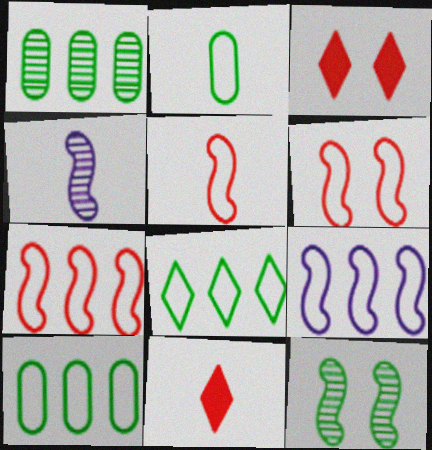[[2, 4, 11], 
[3, 4, 10], 
[5, 6, 7]]